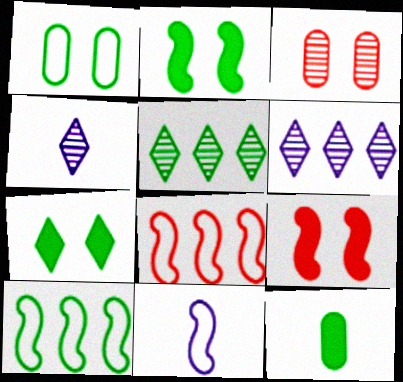[]